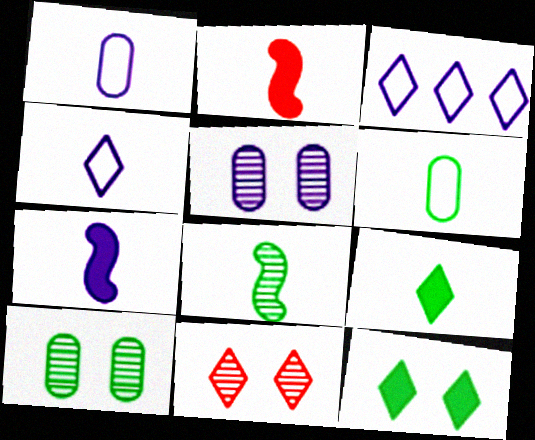[[2, 3, 10], 
[3, 5, 7], 
[3, 9, 11], 
[6, 8, 9]]